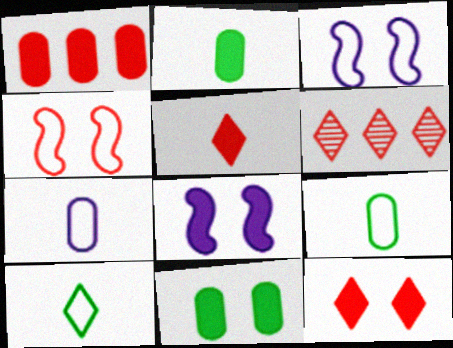[[2, 3, 6], 
[6, 8, 9], 
[8, 11, 12]]